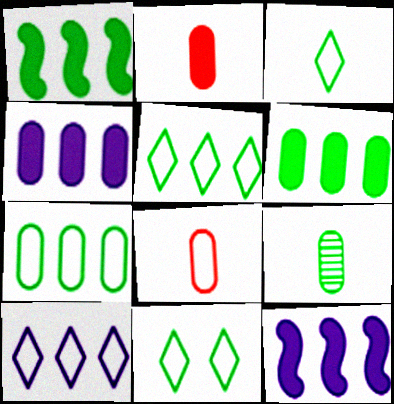[[1, 9, 11], 
[3, 5, 11]]